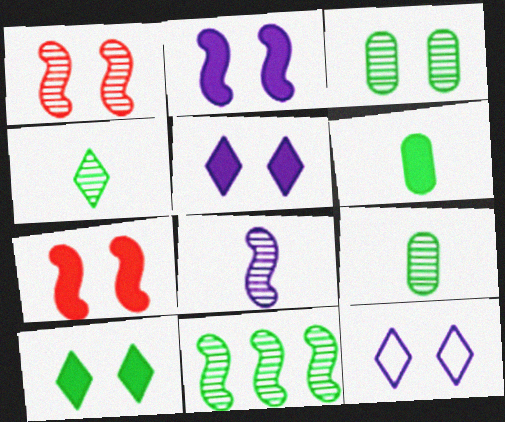[[1, 8, 11], 
[3, 4, 11], 
[3, 7, 12]]